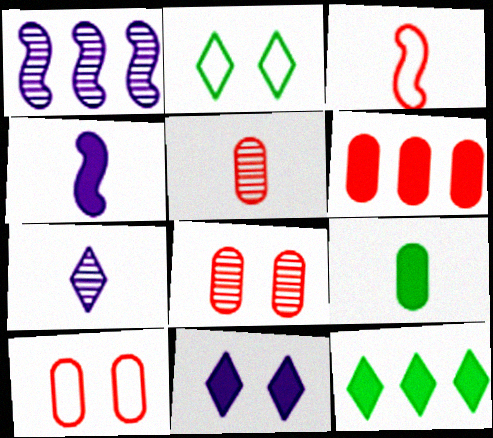[[3, 7, 9], 
[5, 6, 10]]